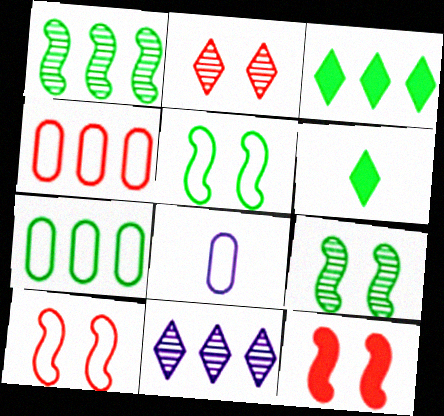[[1, 3, 7], 
[6, 7, 9]]